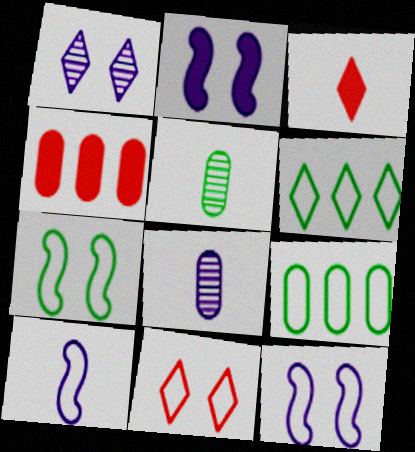[[1, 3, 6], 
[3, 5, 10], 
[9, 10, 11]]